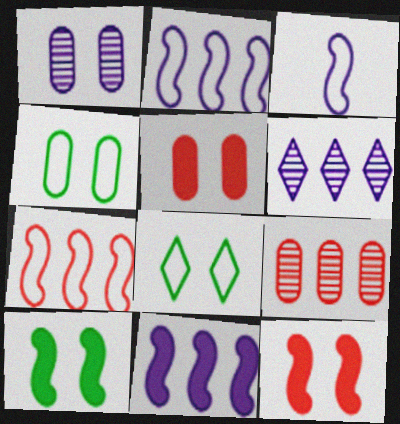[[1, 4, 5], 
[1, 8, 12]]